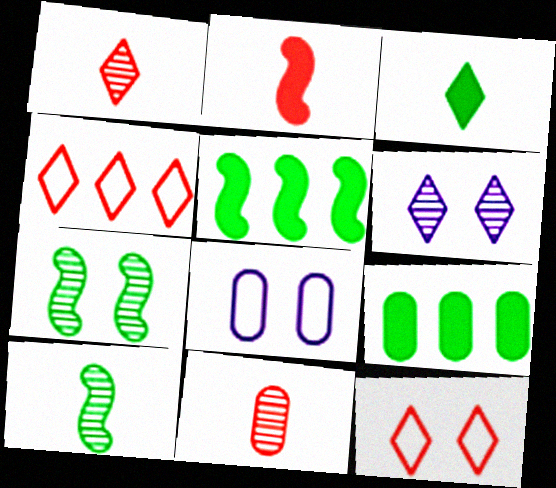[[1, 5, 8], 
[3, 4, 6], 
[8, 9, 11]]